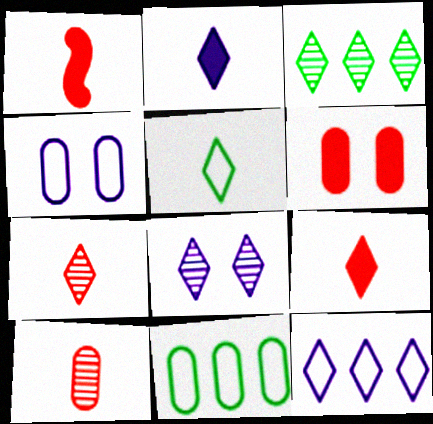[[1, 3, 4], 
[1, 8, 11], 
[2, 5, 7], 
[2, 8, 12], 
[3, 7, 8]]